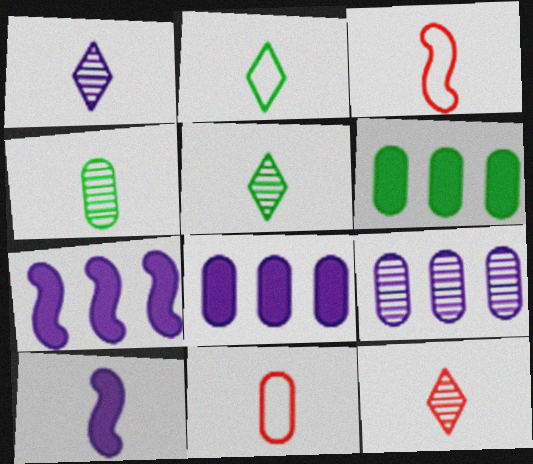[[1, 5, 12], 
[5, 10, 11]]